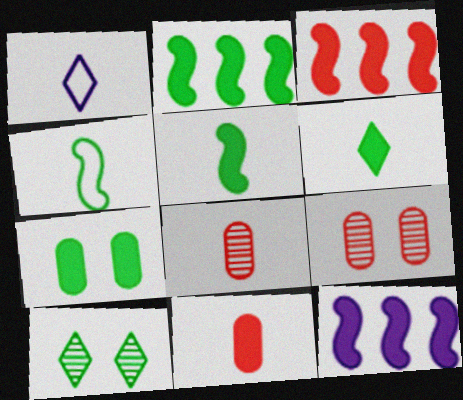[[1, 2, 9], 
[1, 5, 8], 
[2, 3, 12], 
[2, 6, 7]]